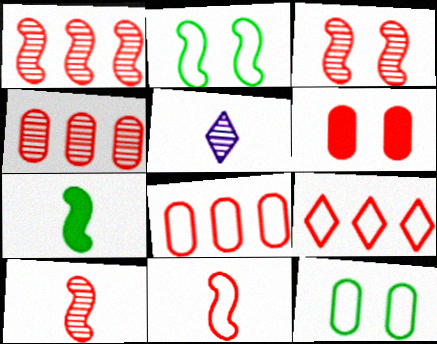[[1, 3, 10], 
[6, 9, 10]]